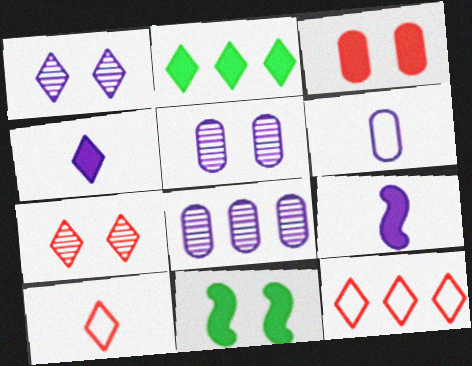[[1, 2, 10], 
[2, 3, 9], 
[8, 10, 11]]